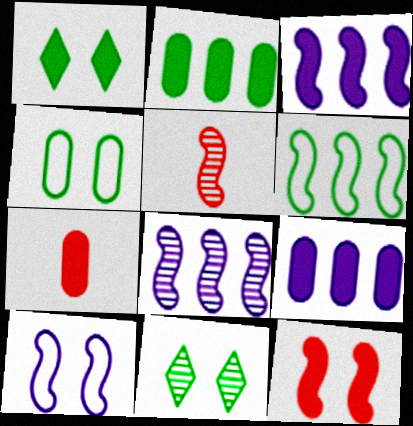[[1, 3, 7]]